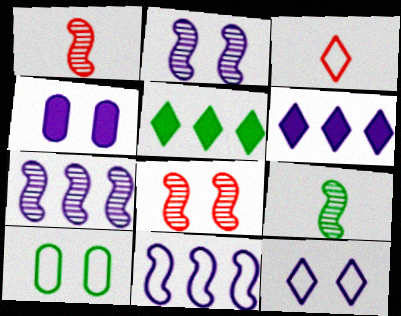[[1, 6, 10], 
[2, 4, 12], 
[3, 10, 11], 
[5, 9, 10], 
[7, 8, 9]]